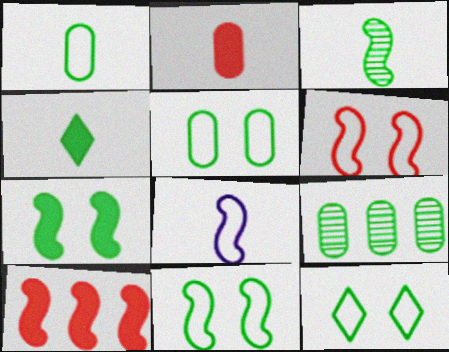[[1, 3, 4], 
[4, 9, 11], 
[5, 11, 12]]